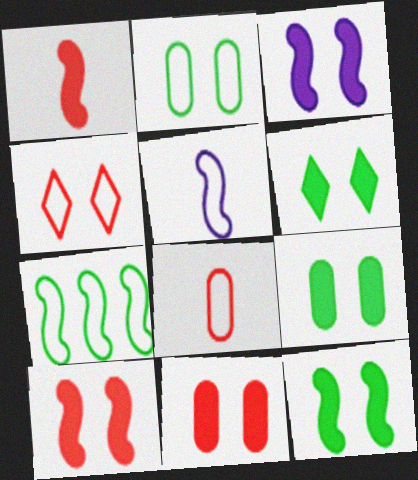[[3, 6, 11], 
[3, 10, 12], 
[6, 9, 12]]